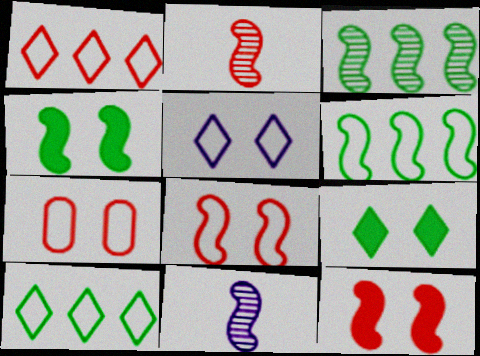[[6, 11, 12]]